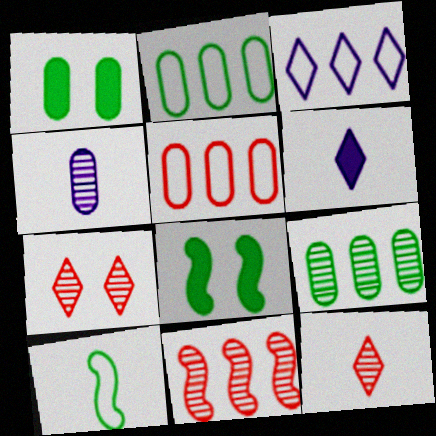[[1, 4, 5]]